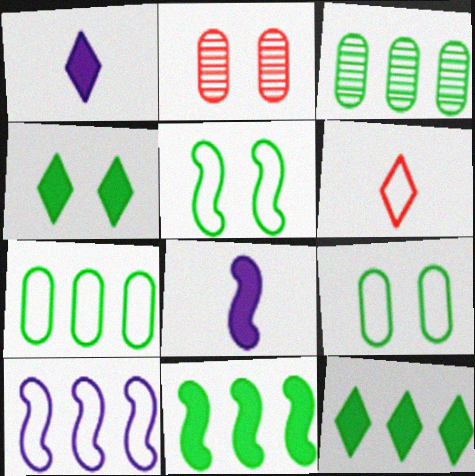[[6, 9, 10]]